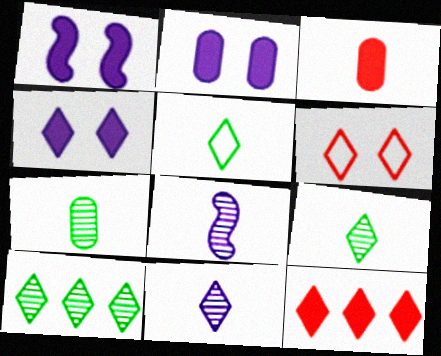[[1, 2, 4], 
[3, 5, 8]]